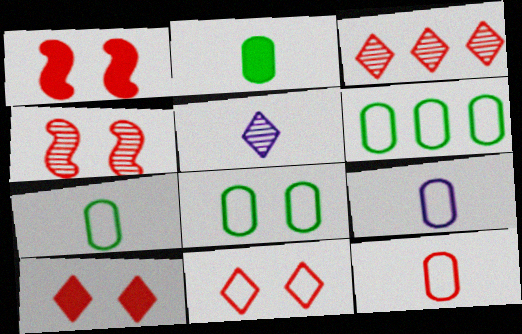[[1, 3, 12], 
[1, 5, 6], 
[6, 7, 8], 
[7, 9, 12]]